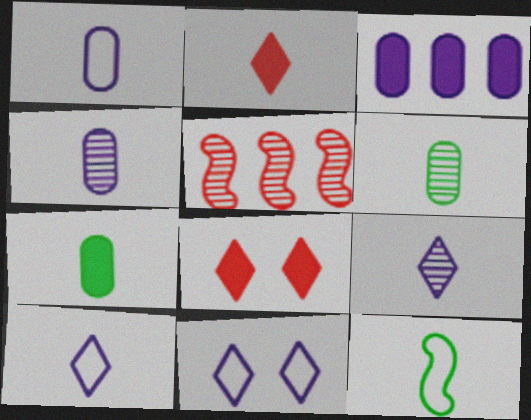[[2, 4, 12], 
[5, 7, 11]]